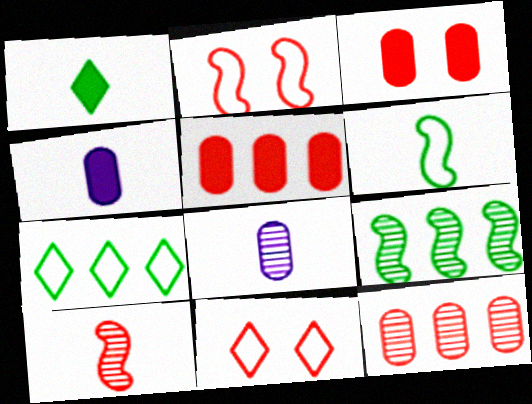[[4, 9, 11], 
[5, 10, 11]]